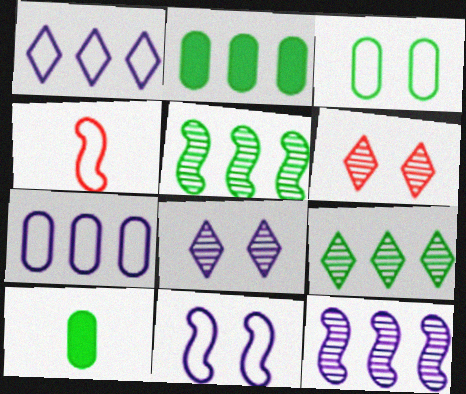[[1, 3, 4], 
[2, 4, 8]]